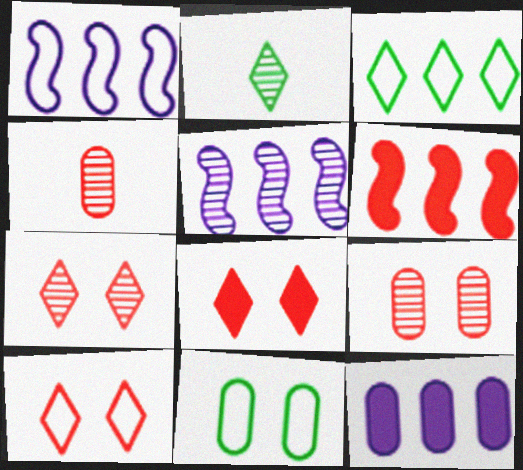[[2, 5, 9], 
[4, 6, 10], 
[4, 11, 12], 
[7, 8, 10]]